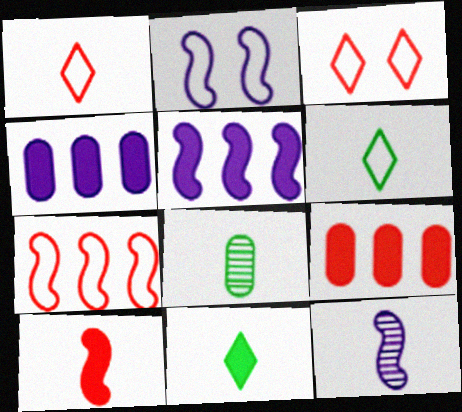[[2, 5, 12], 
[3, 5, 8]]